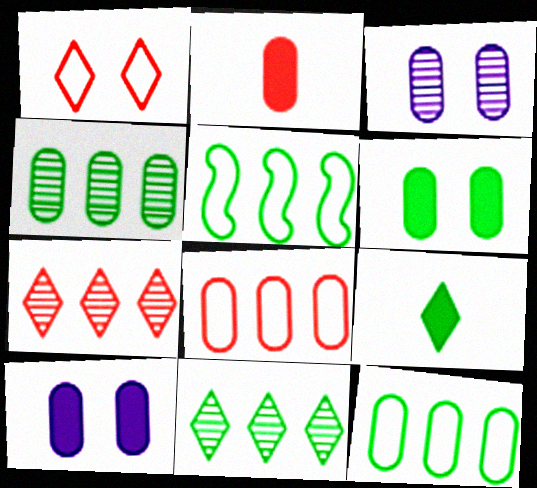[[2, 3, 12]]